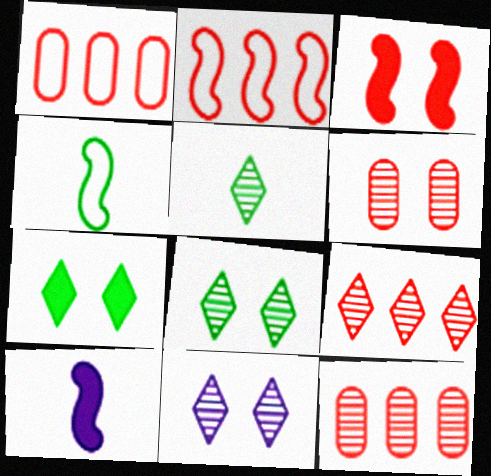[[1, 8, 10], 
[5, 9, 11]]